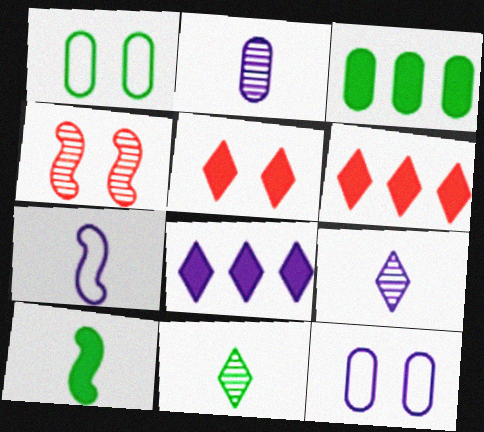[]